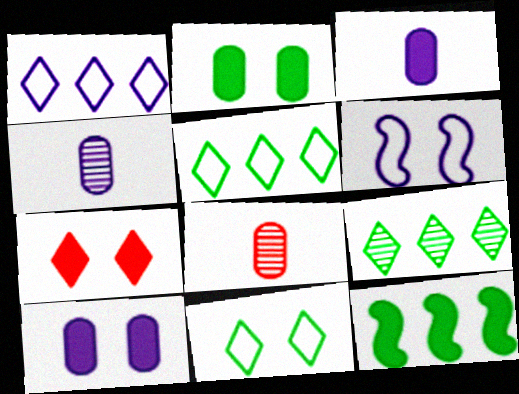[[3, 7, 12]]